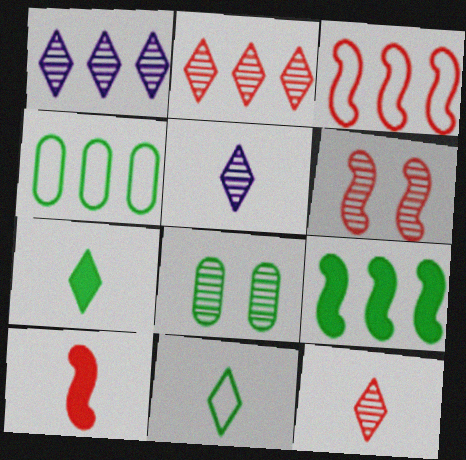[[3, 6, 10], 
[8, 9, 11]]